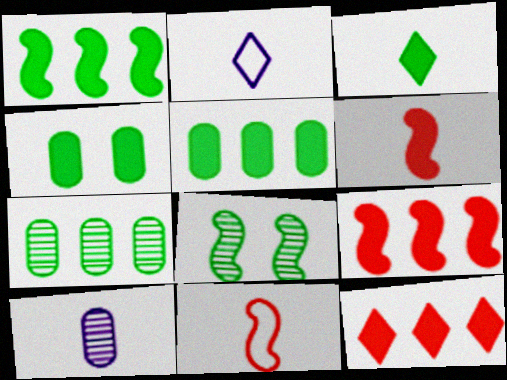[[1, 3, 4], 
[3, 10, 11]]